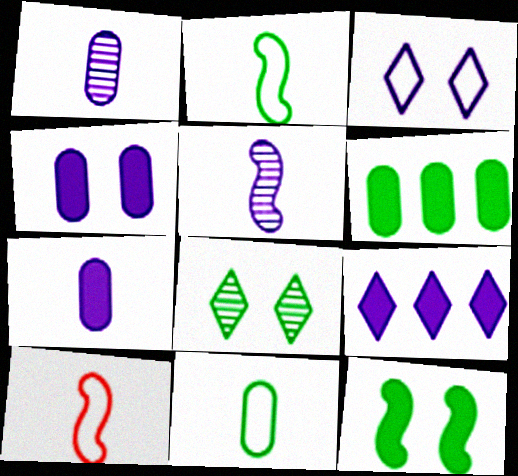[[2, 6, 8]]